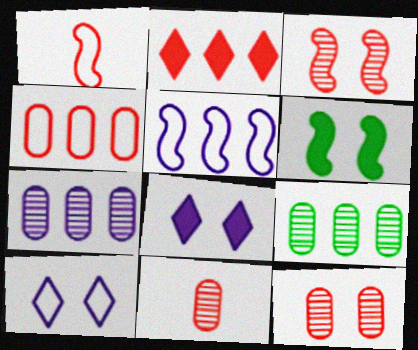[[1, 2, 12], 
[1, 8, 9], 
[2, 5, 9], 
[6, 10, 12]]